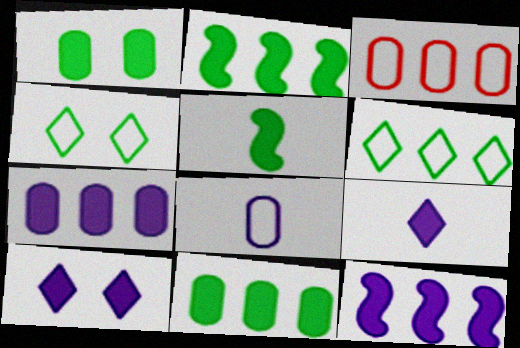[]